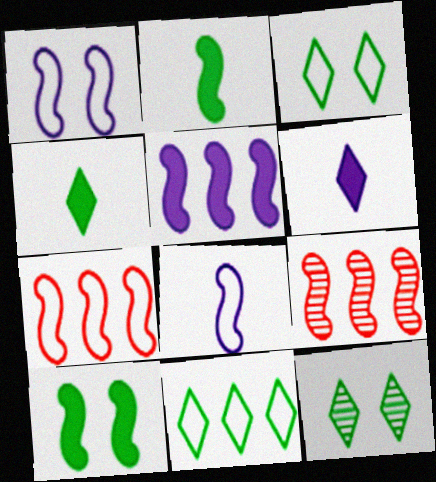[[1, 2, 9], 
[4, 11, 12], 
[8, 9, 10]]